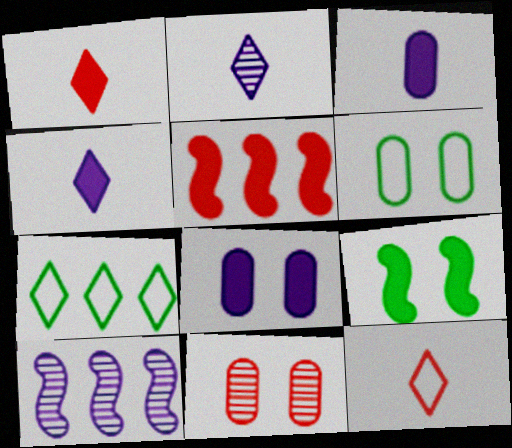[[1, 6, 10], 
[2, 5, 6], 
[5, 11, 12], 
[6, 8, 11]]